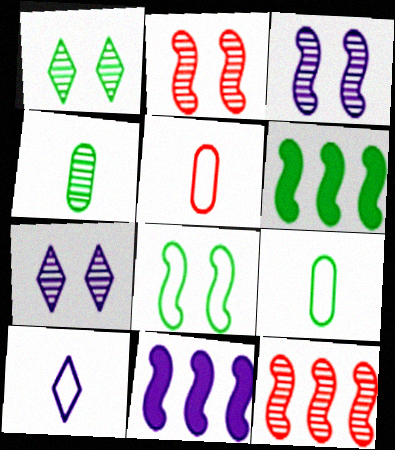[[1, 5, 11], 
[1, 6, 9], 
[4, 7, 12], 
[5, 6, 7]]